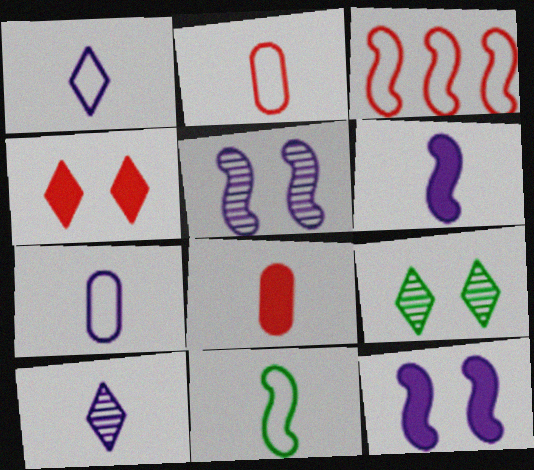[[1, 2, 11], 
[6, 7, 10], 
[8, 10, 11]]